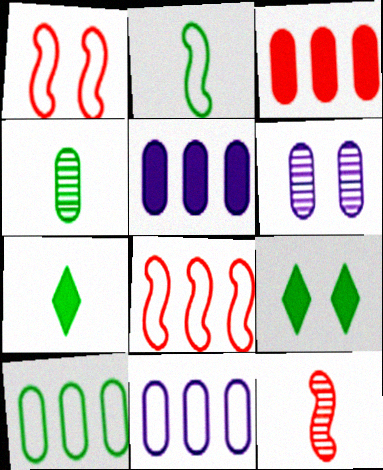[[1, 6, 9], 
[2, 4, 7], 
[6, 7, 8], 
[9, 11, 12]]